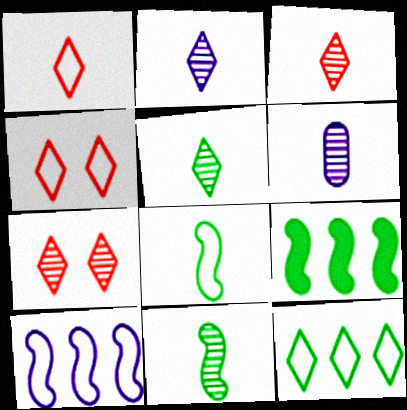[[2, 3, 5], 
[3, 6, 11], 
[4, 6, 9]]